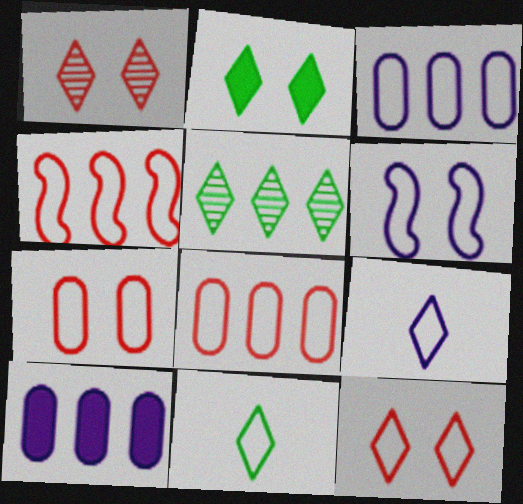[[2, 5, 11], 
[3, 6, 9], 
[4, 5, 10], 
[6, 8, 11]]